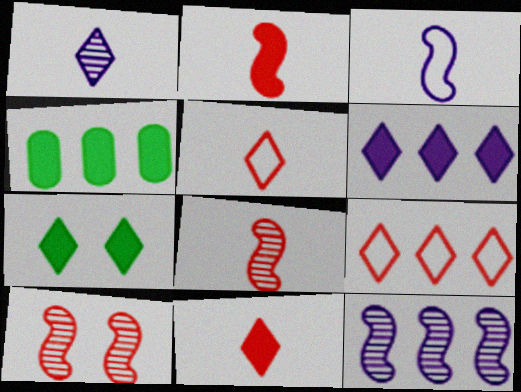[[1, 7, 9], 
[4, 9, 12], 
[6, 7, 11]]